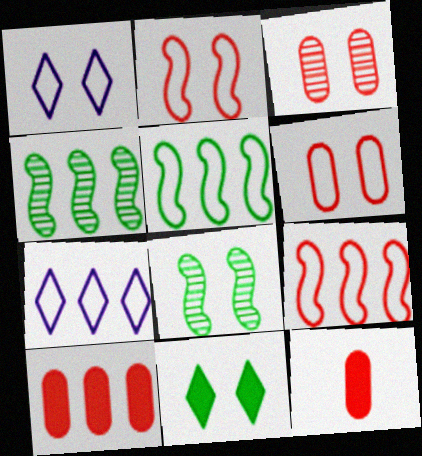[[1, 4, 12], 
[4, 7, 10], 
[7, 8, 12]]